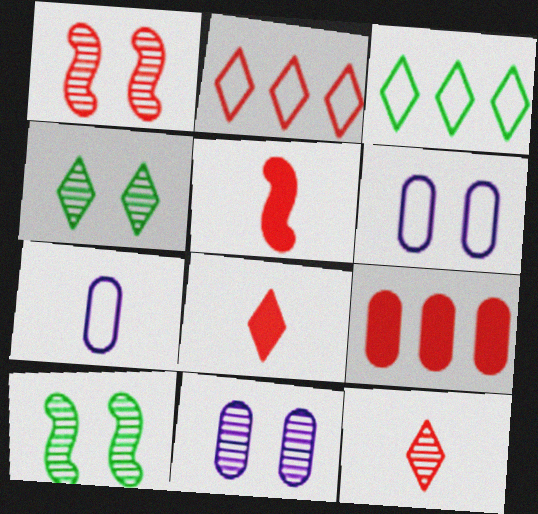[[1, 4, 11], 
[3, 5, 11]]